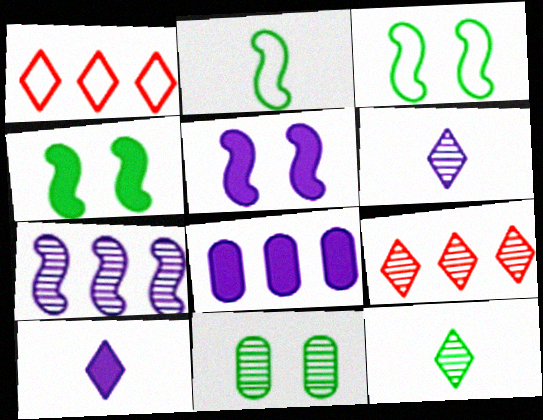[[5, 8, 10]]